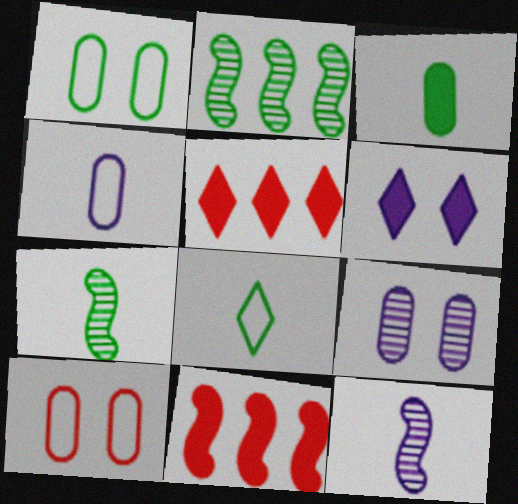[[1, 5, 12], 
[3, 6, 11], 
[3, 7, 8], 
[8, 9, 11]]